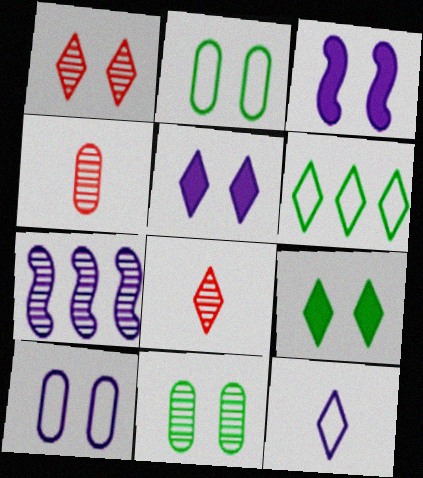[[1, 2, 3], 
[3, 4, 6], 
[5, 6, 8], 
[7, 8, 11]]